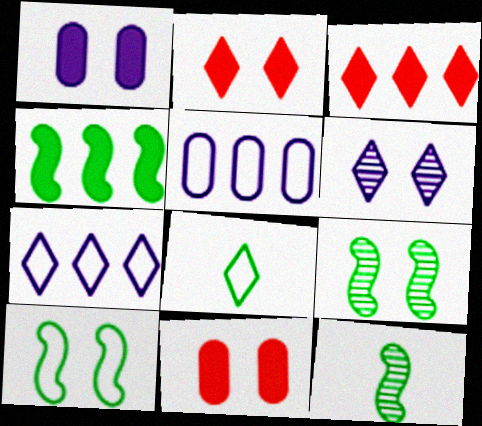[[2, 5, 12], 
[3, 6, 8], 
[4, 10, 12], 
[6, 10, 11], 
[7, 11, 12]]